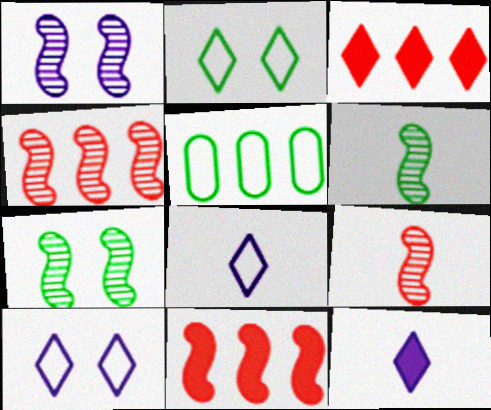[[1, 4, 6]]